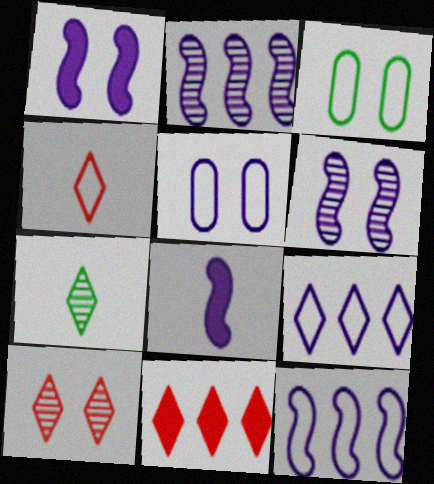[[1, 3, 10], 
[3, 4, 12], 
[4, 10, 11], 
[6, 8, 12]]